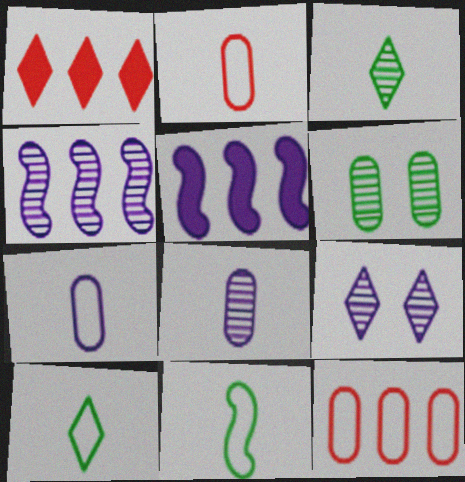[[1, 9, 10], 
[4, 8, 9], 
[5, 7, 9]]